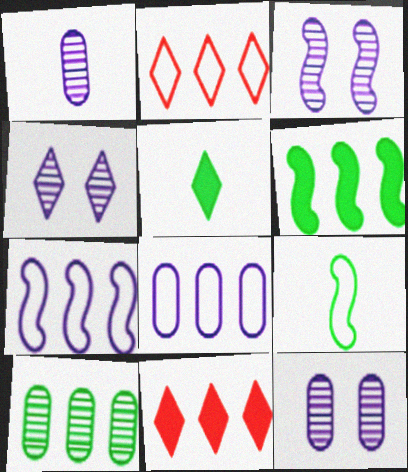[[2, 4, 5], 
[3, 4, 12], 
[7, 10, 11], 
[9, 11, 12]]